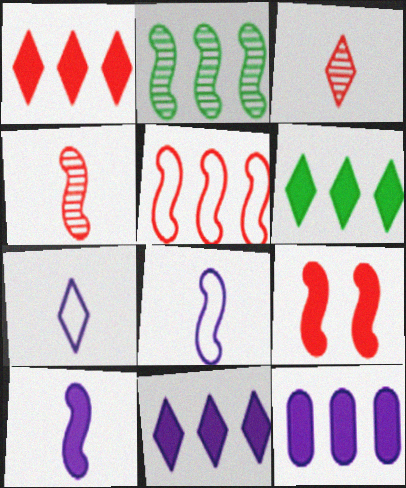[[1, 6, 11], 
[2, 8, 9], 
[4, 5, 9]]